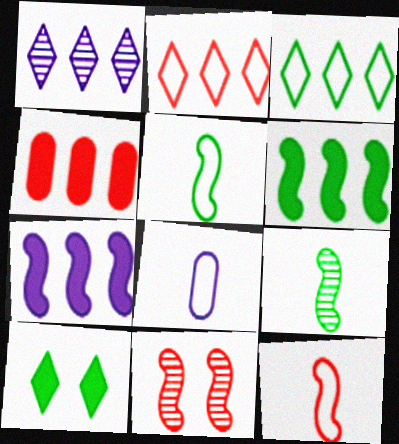[[5, 7, 11]]